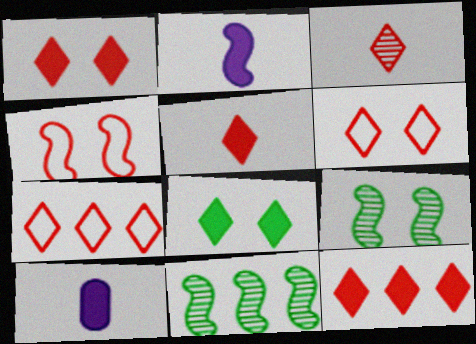[[1, 3, 7], 
[1, 5, 12], 
[2, 4, 11], 
[3, 6, 12], 
[6, 10, 11], 
[7, 9, 10]]